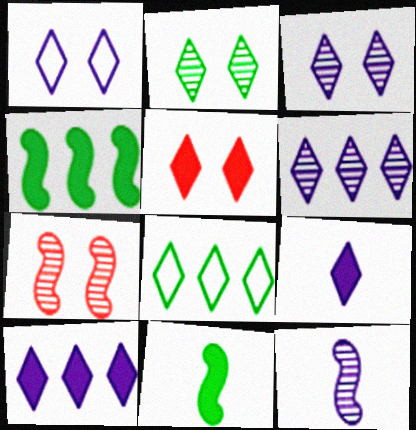[[1, 2, 5], 
[1, 6, 9]]